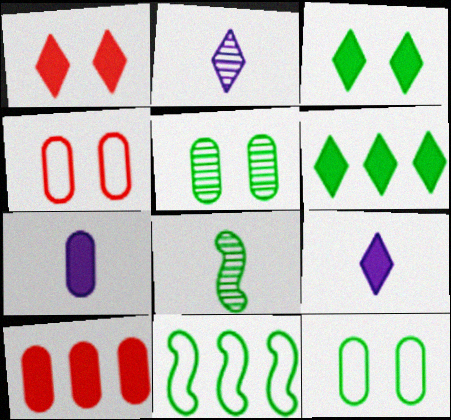[[1, 6, 9], 
[6, 8, 12]]